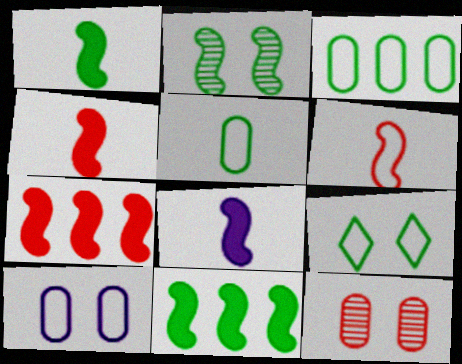[[1, 4, 8]]